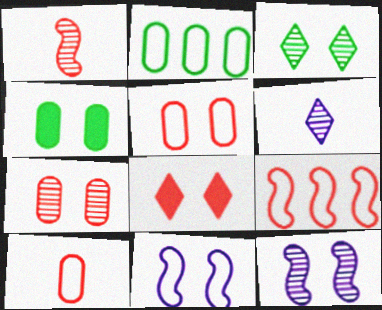[[3, 7, 12], 
[4, 6, 9]]